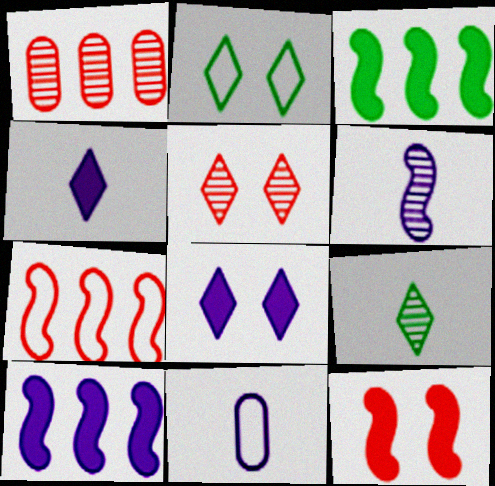[[2, 5, 8], 
[2, 7, 11], 
[3, 5, 11], 
[4, 6, 11]]